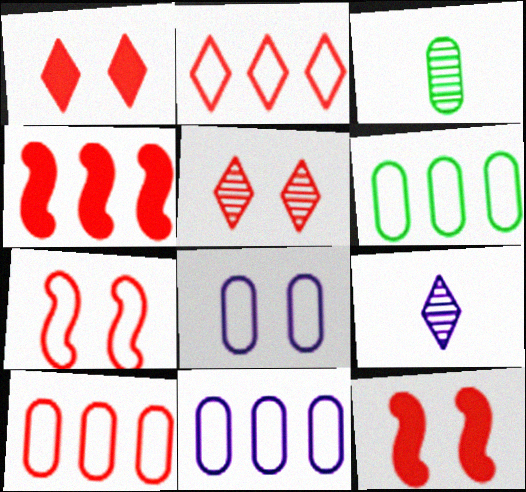[[6, 9, 12], 
[6, 10, 11]]